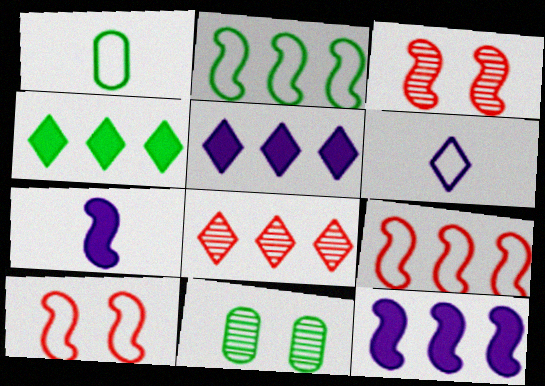[[1, 3, 5], 
[2, 3, 7]]